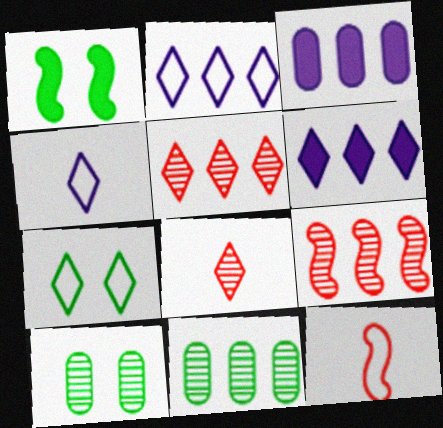[[1, 7, 10], 
[6, 7, 8], 
[6, 10, 12]]